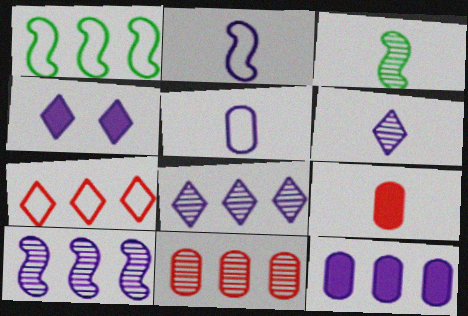[[4, 5, 10]]